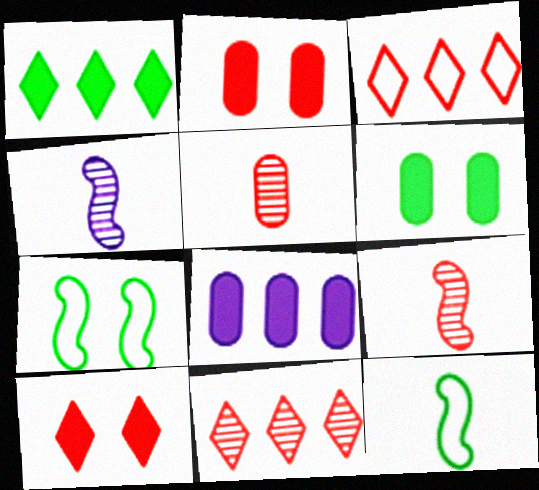[[2, 3, 9], 
[3, 4, 6]]